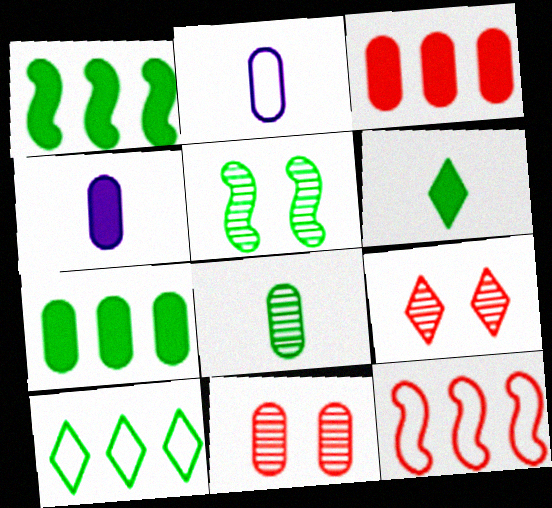[[1, 2, 9], 
[2, 7, 11]]